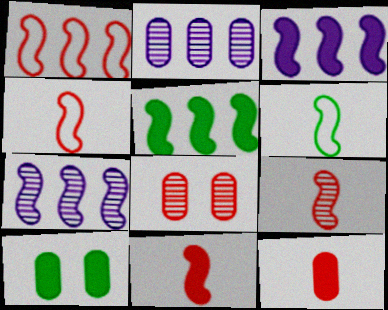[[1, 5, 7], 
[4, 9, 11]]